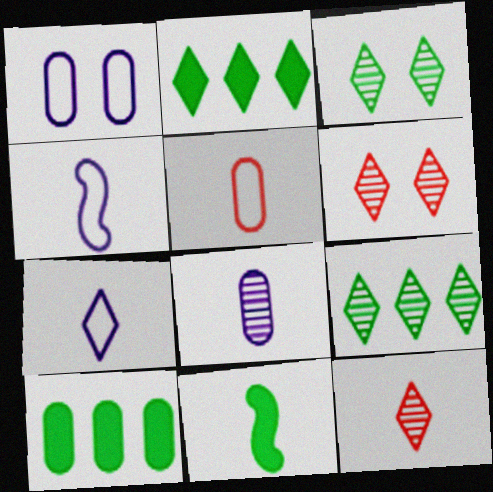[[2, 6, 7], 
[4, 6, 10]]